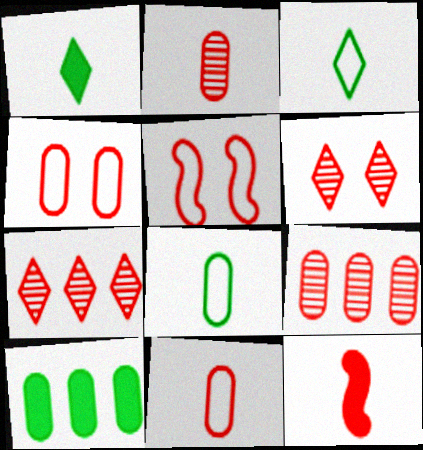[[4, 7, 12]]